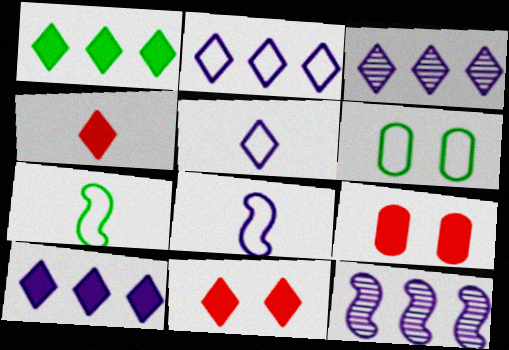[[2, 3, 10], 
[3, 7, 9], 
[4, 6, 12]]